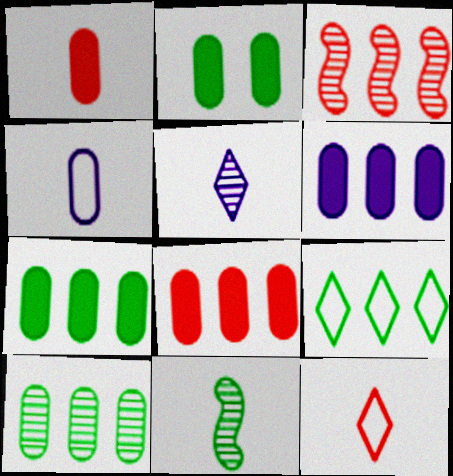[[1, 2, 6], 
[2, 9, 11], 
[3, 6, 9], 
[6, 7, 8]]